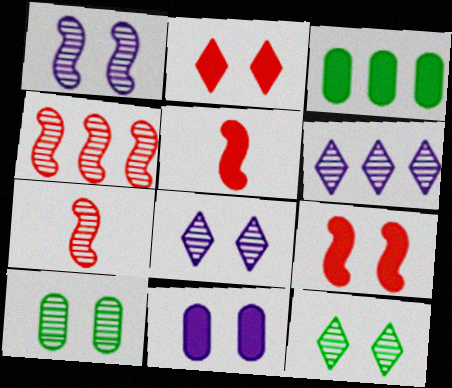[[6, 7, 10]]